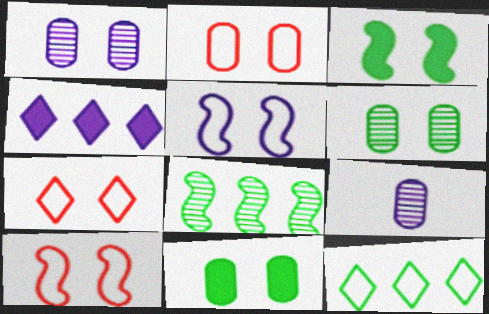[[1, 2, 11], 
[1, 3, 7], 
[2, 7, 10], 
[4, 5, 9]]